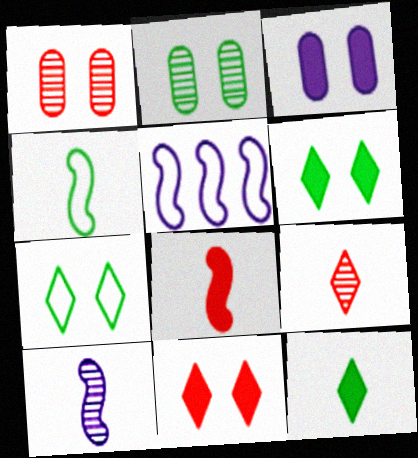[[1, 5, 12], 
[4, 8, 10]]